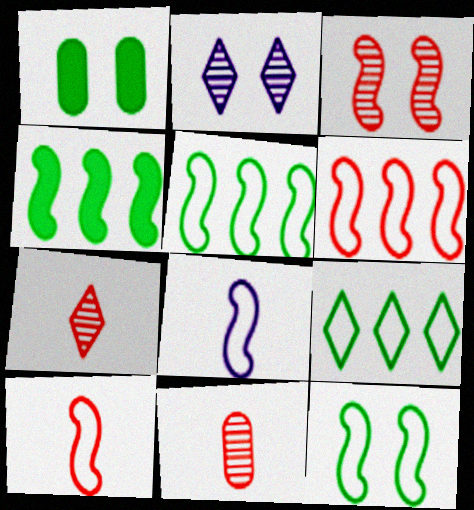[[3, 4, 8], 
[6, 8, 12]]